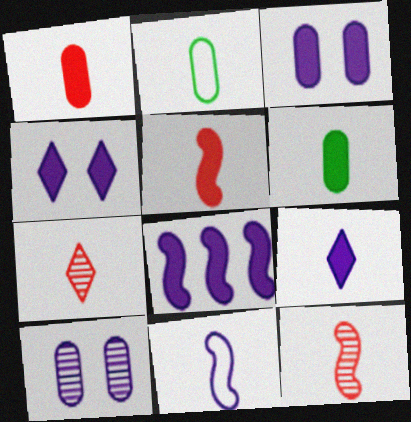[[2, 9, 12], 
[3, 8, 9], 
[5, 6, 9], 
[6, 7, 11]]